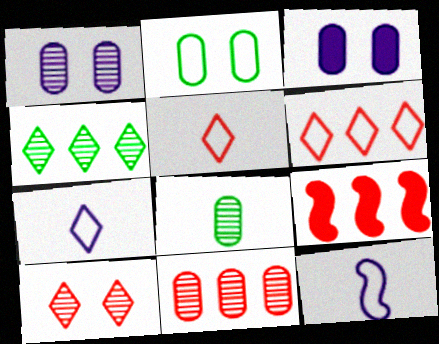[[1, 8, 11], 
[2, 6, 12], 
[6, 9, 11]]